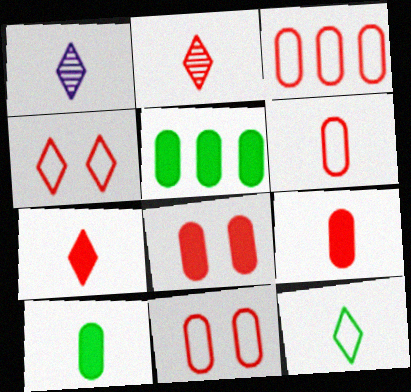[[1, 7, 12], 
[3, 6, 11]]